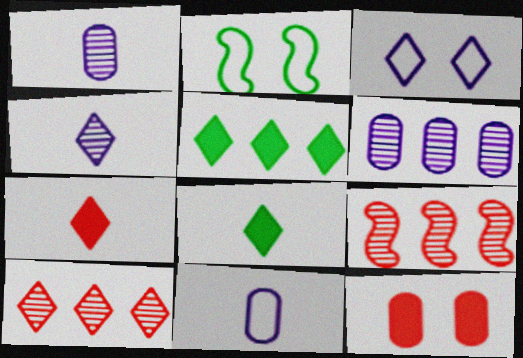[[2, 6, 7], 
[3, 8, 10]]